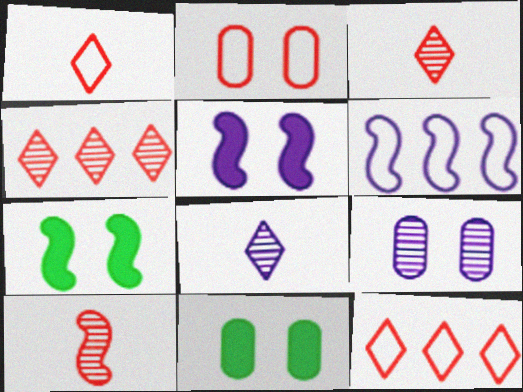[[2, 9, 11], 
[3, 6, 11], 
[6, 7, 10]]